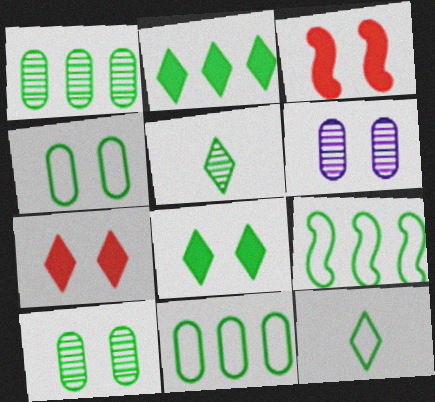[[1, 2, 9], 
[4, 9, 12]]